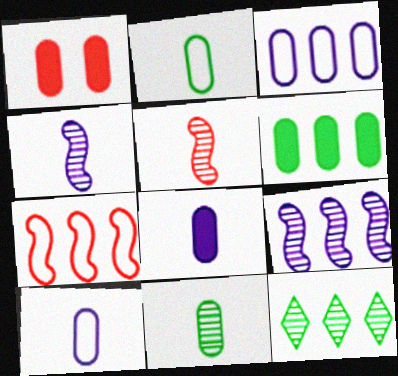[[1, 3, 11], 
[1, 6, 8]]